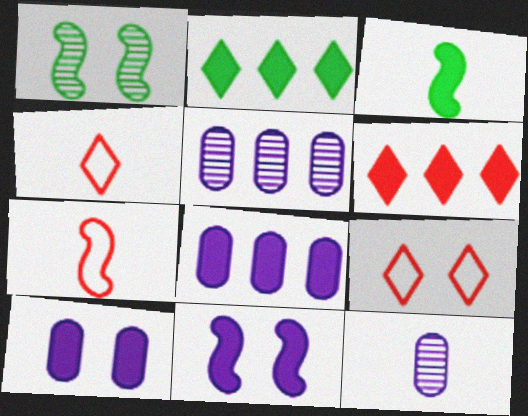[[1, 4, 8], 
[1, 9, 10], 
[3, 4, 12], 
[3, 5, 9], 
[3, 6, 10]]